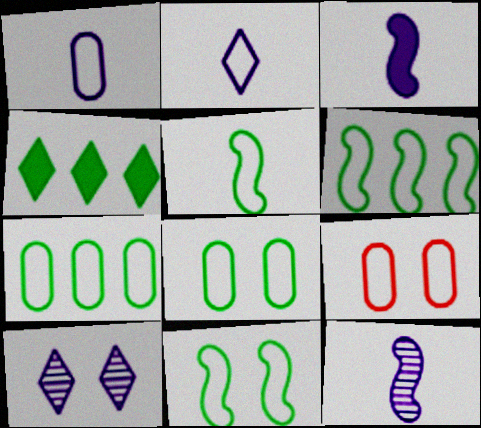[[1, 7, 9], 
[2, 6, 9], 
[4, 9, 12], 
[5, 6, 11]]